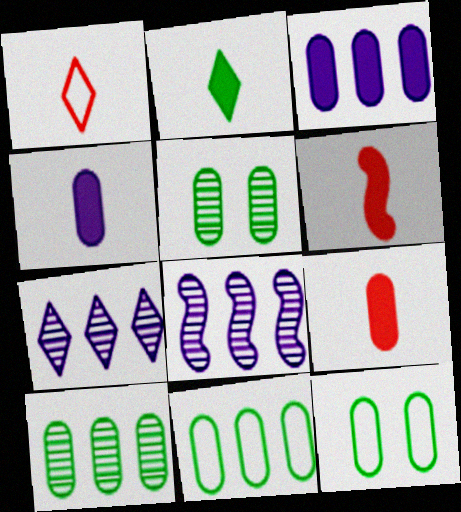[[2, 4, 6], 
[6, 7, 12]]